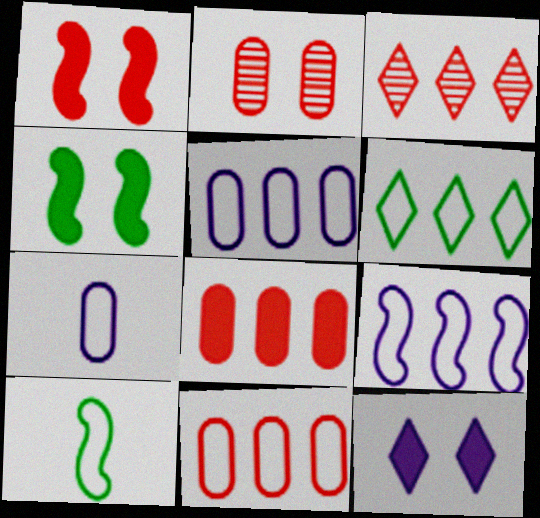[[3, 4, 7], 
[6, 9, 11]]